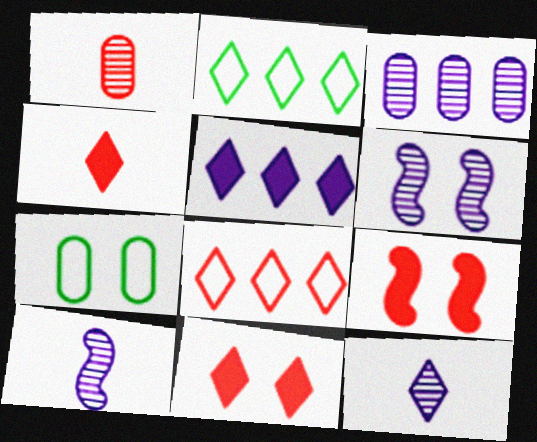[[1, 8, 9], 
[2, 11, 12], 
[3, 6, 12], 
[6, 7, 11]]